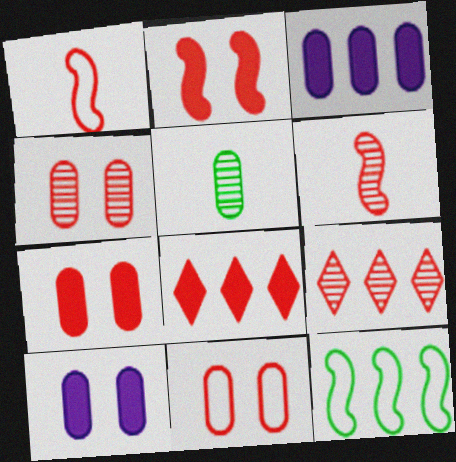[[1, 4, 8], 
[1, 7, 9], 
[3, 5, 11], 
[3, 9, 12], 
[4, 6, 9], 
[4, 7, 11], 
[6, 8, 11]]